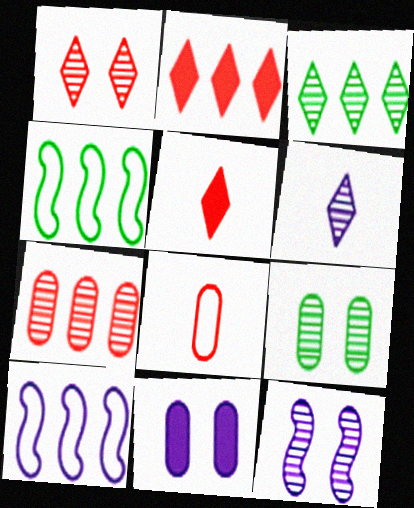[[1, 3, 6], 
[1, 9, 12], 
[5, 9, 10], 
[6, 10, 11]]